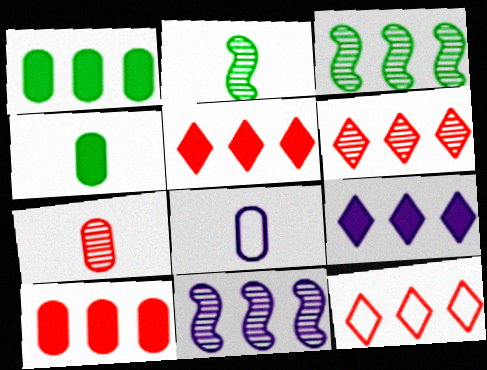[[1, 11, 12], 
[4, 7, 8], 
[5, 6, 12]]